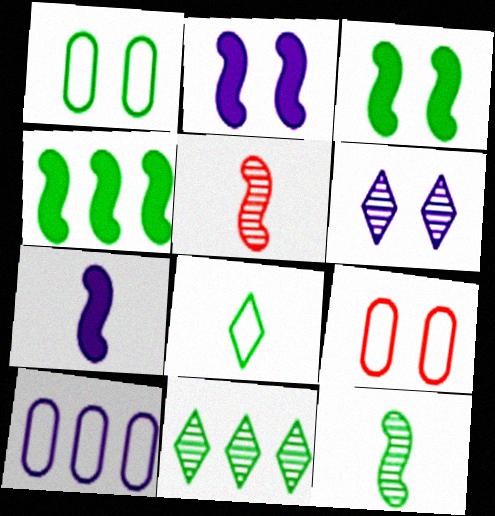[[3, 6, 9], 
[6, 7, 10], 
[7, 9, 11]]